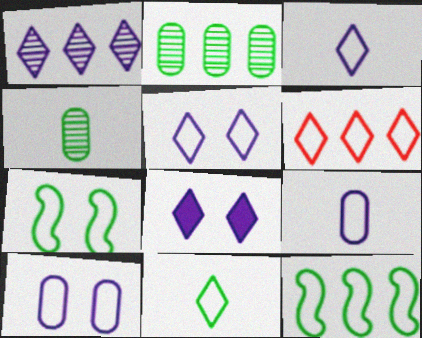[[1, 3, 8], 
[5, 6, 11], 
[6, 7, 9]]